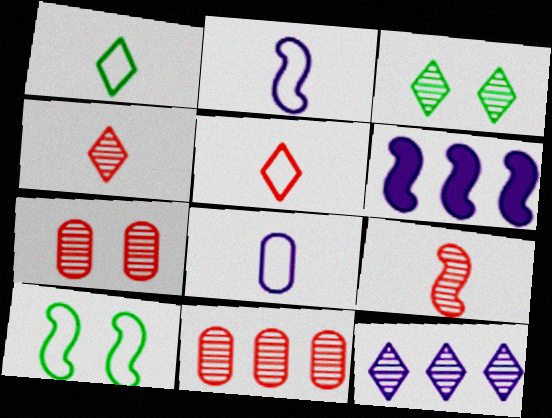[[1, 6, 7], 
[3, 4, 12], 
[6, 9, 10]]